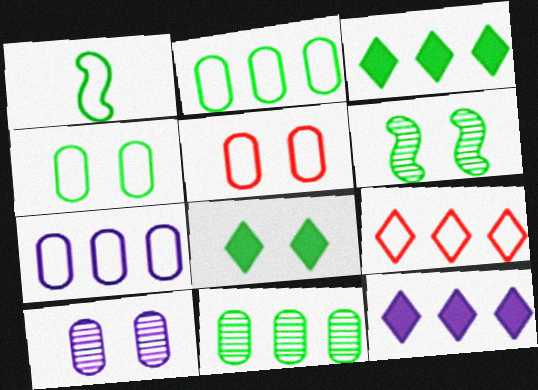[[1, 8, 11], 
[4, 6, 8]]